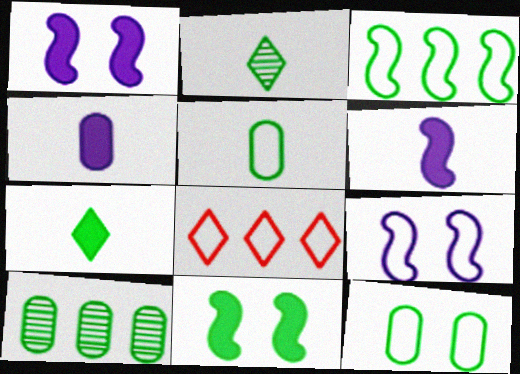[[5, 8, 9]]